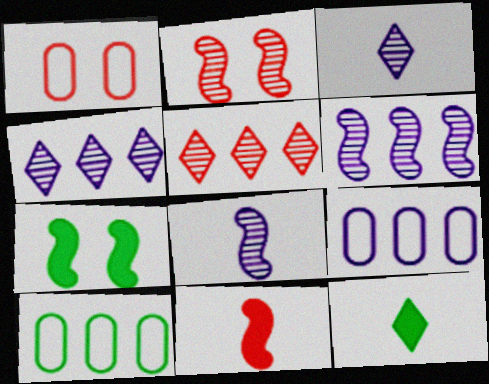[[1, 5, 11], 
[1, 6, 12], 
[2, 9, 12]]